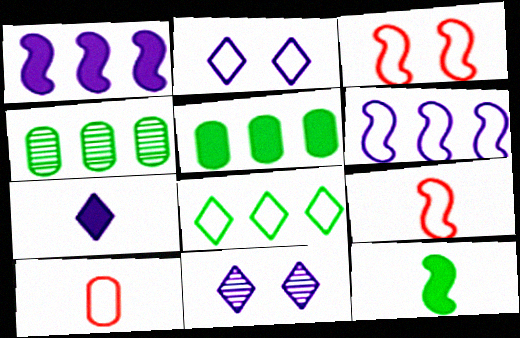[[3, 4, 7], 
[5, 9, 11]]